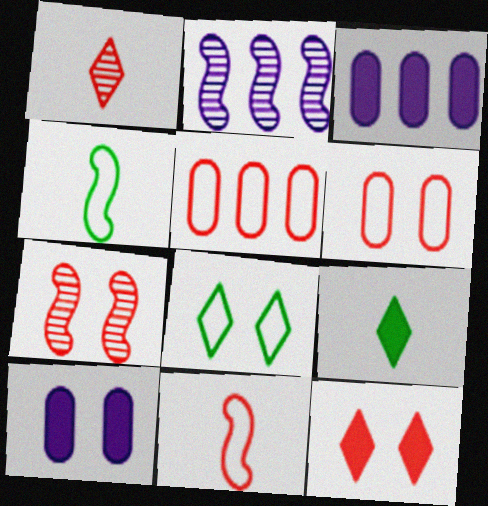[[2, 6, 9], 
[6, 7, 12], 
[7, 8, 10]]